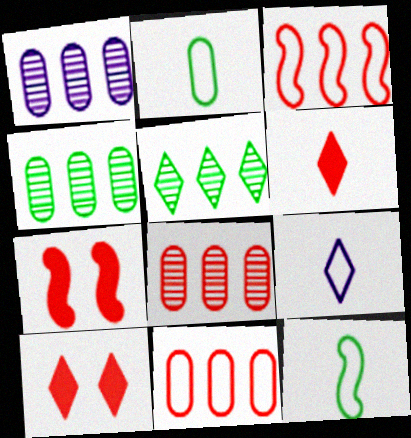[[1, 4, 8], 
[1, 10, 12], 
[4, 7, 9], 
[5, 9, 10]]